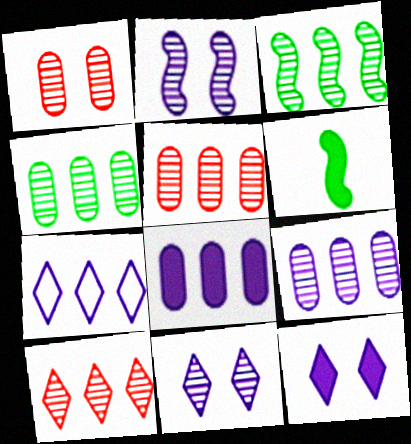[[1, 6, 7], 
[3, 9, 10], 
[4, 5, 9]]